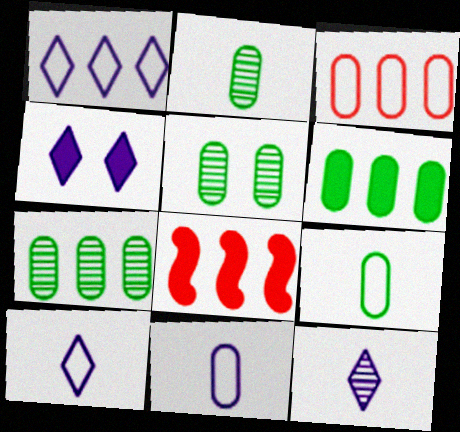[[1, 4, 12], 
[1, 7, 8], 
[2, 5, 7], 
[5, 6, 9], 
[5, 8, 10]]